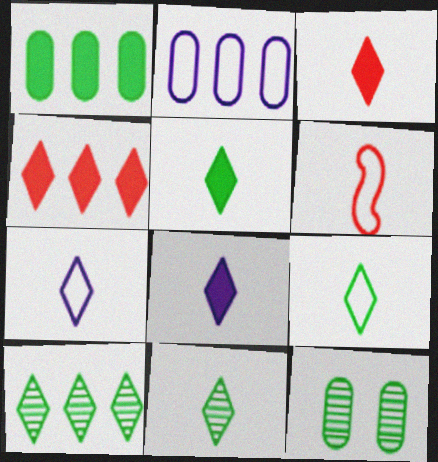[[3, 5, 8], 
[3, 7, 11], 
[5, 9, 11]]